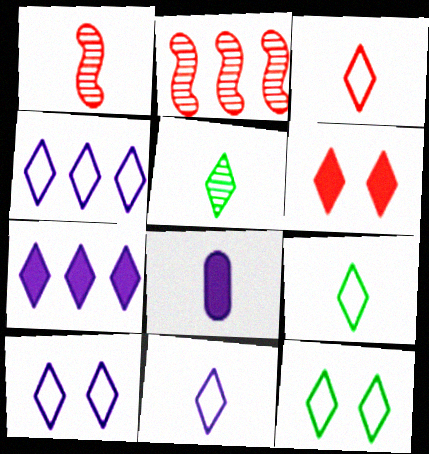[[1, 8, 9], 
[2, 8, 12], 
[3, 4, 12], 
[3, 9, 11], 
[4, 5, 6], 
[4, 10, 11]]